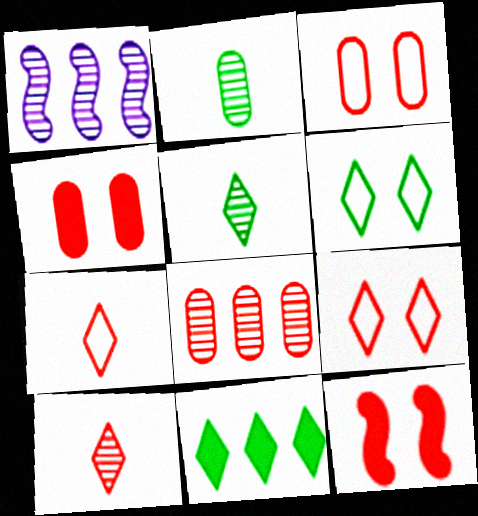[[5, 6, 11], 
[7, 8, 12]]